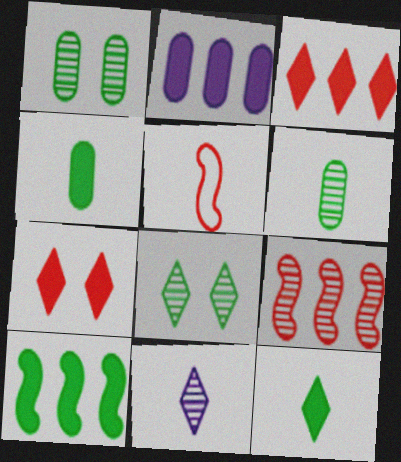[[1, 9, 11], 
[2, 3, 10], 
[2, 5, 8], 
[4, 5, 11]]